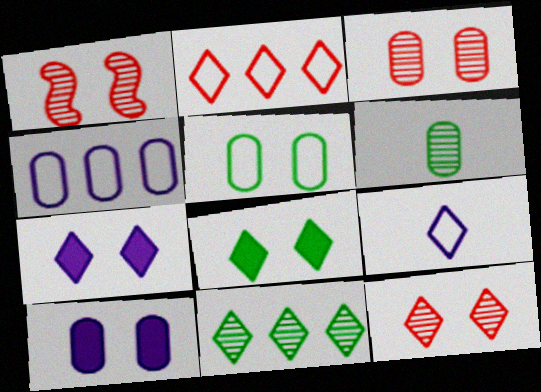[[1, 3, 12], 
[1, 5, 7], 
[3, 5, 10]]